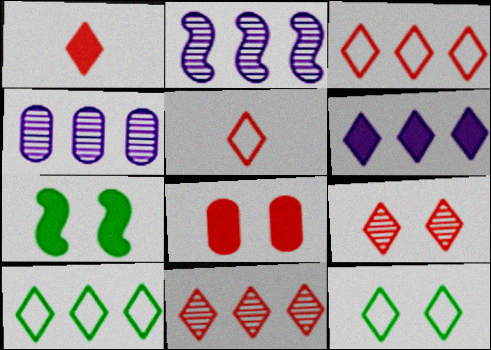[[1, 3, 9], 
[4, 5, 7], 
[6, 10, 11]]